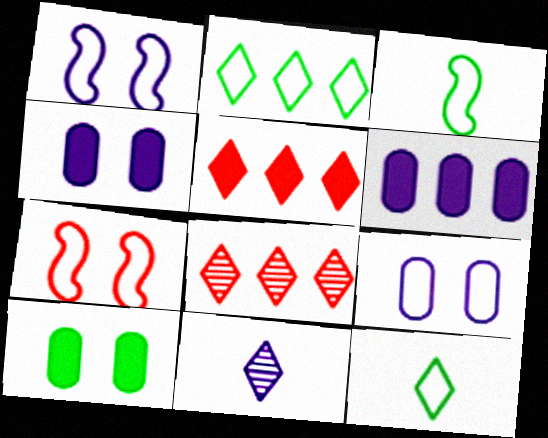[[1, 6, 11], 
[3, 4, 8]]